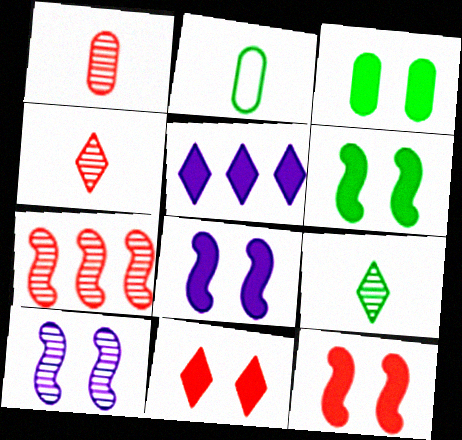[[3, 8, 11], 
[6, 8, 12]]